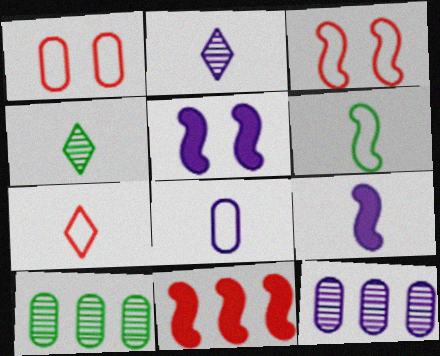[[2, 8, 9], 
[5, 7, 10], 
[6, 7, 8]]